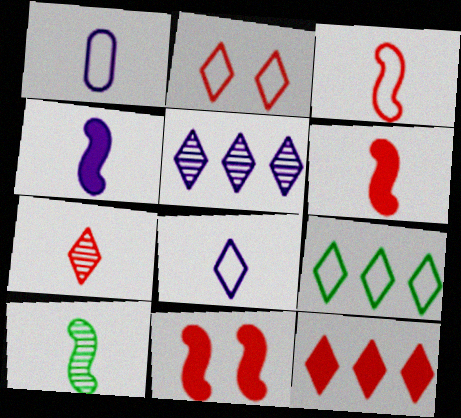[[2, 7, 12], 
[2, 8, 9], 
[3, 4, 10], 
[5, 9, 12]]